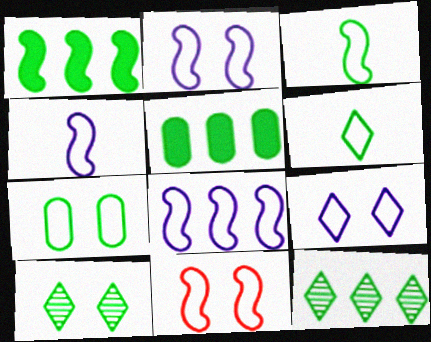[[2, 4, 8], 
[3, 5, 10], 
[3, 8, 11], 
[7, 9, 11]]